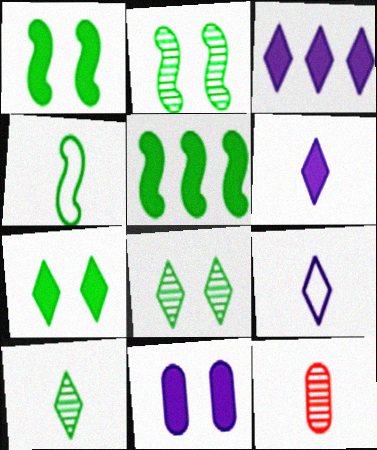[[2, 4, 5], 
[4, 6, 12]]